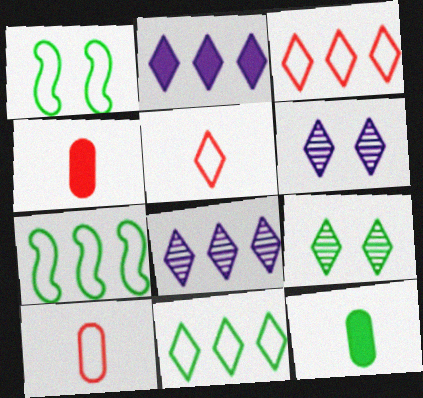[[1, 4, 8], 
[2, 5, 9], 
[4, 6, 7], 
[7, 9, 12]]